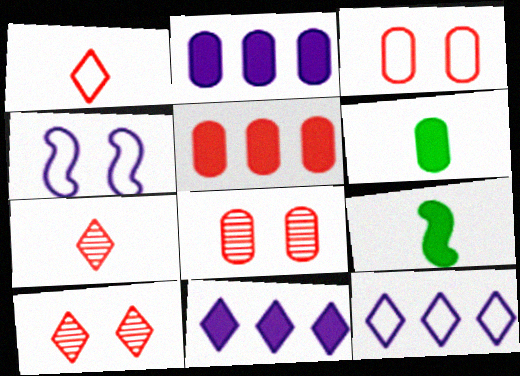[[8, 9, 12]]